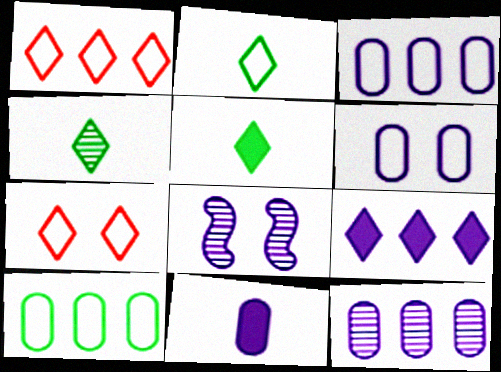[[2, 4, 5], 
[4, 7, 9], 
[6, 11, 12]]